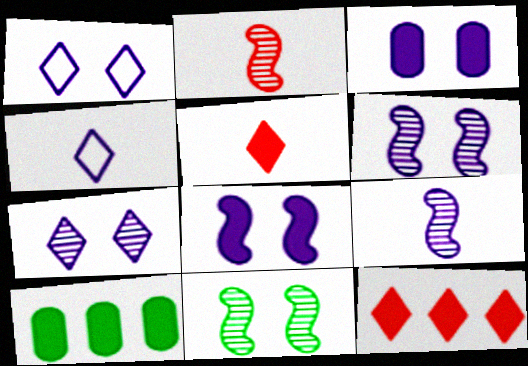[[1, 2, 10], 
[1, 3, 6], 
[5, 8, 10]]